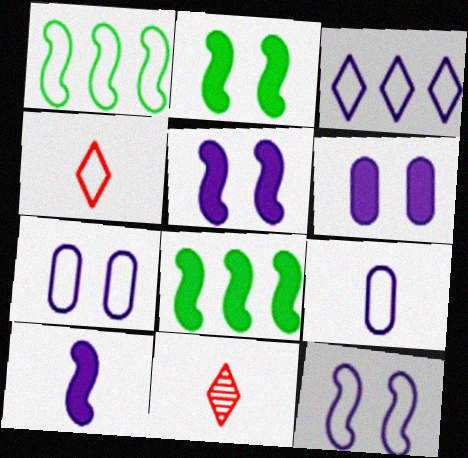[[1, 4, 7], 
[1, 6, 11], 
[3, 9, 12], 
[7, 8, 11]]